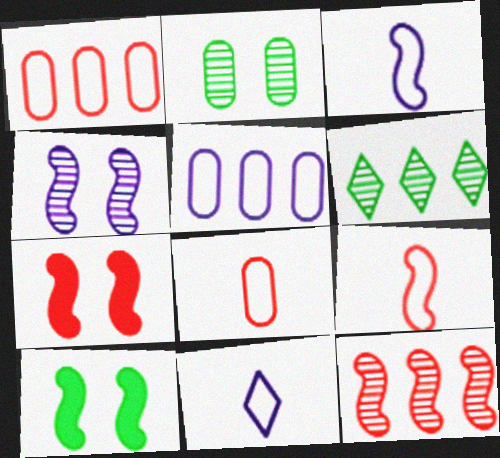[[3, 10, 12], 
[7, 9, 12]]